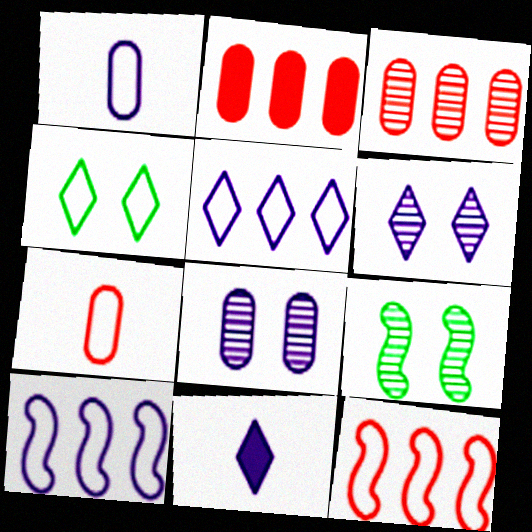[[1, 4, 12], 
[4, 7, 10], 
[5, 6, 11], 
[8, 10, 11]]